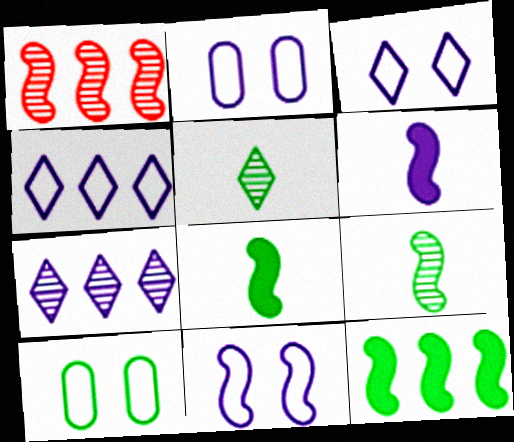[[1, 8, 11], 
[2, 3, 11], 
[2, 6, 7], 
[5, 10, 12]]